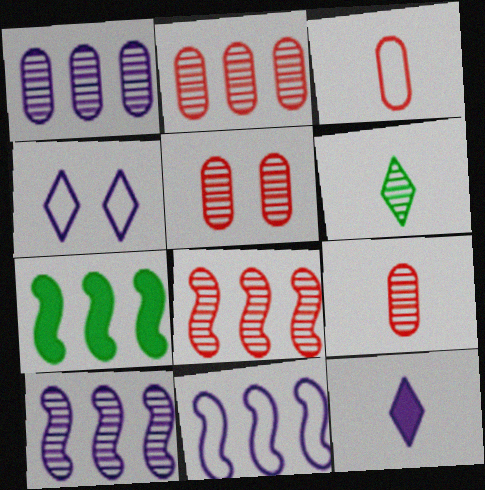[[2, 5, 9], 
[4, 7, 9], 
[5, 6, 10], 
[7, 8, 11]]